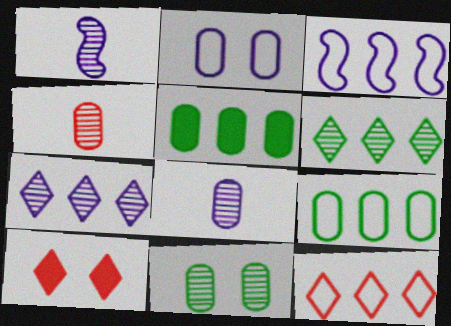[[1, 9, 10], 
[2, 4, 5], 
[3, 9, 12]]